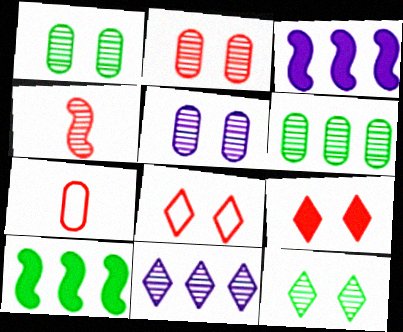[[1, 2, 5], 
[1, 4, 11], 
[3, 7, 12]]